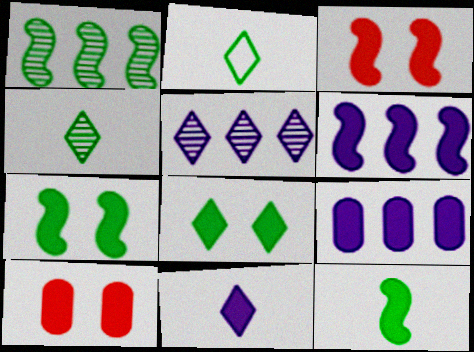[[3, 6, 12]]